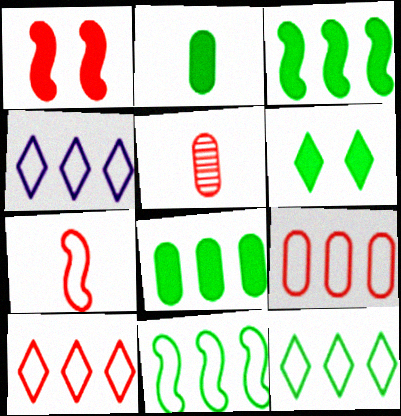[[1, 5, 10], 
[2, 3, 6], 
[4, 9, 11], 
[4, 10, 12]]